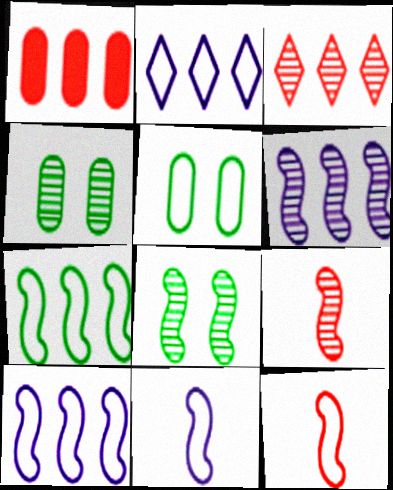[[2, 5, 12], 
[6, 8, 9]]